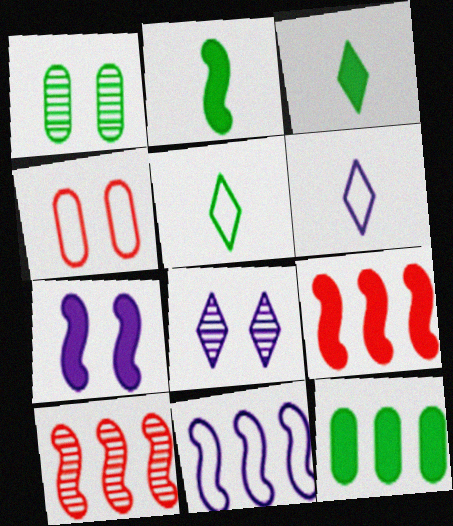[[1, 6, 9], 
[2, 7, 9], 
[4, 5, 11]]